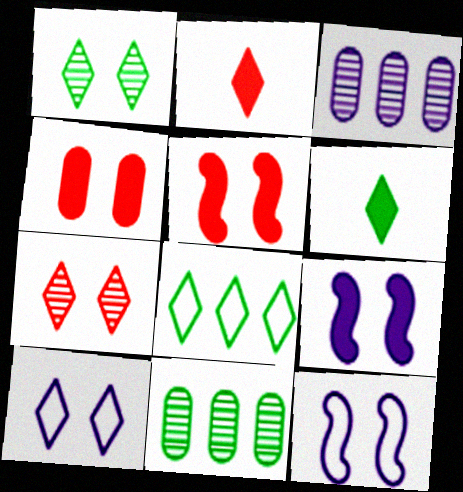[[1, 4, 12], 
[1, 6, 8], 
[2, 11, 12]]